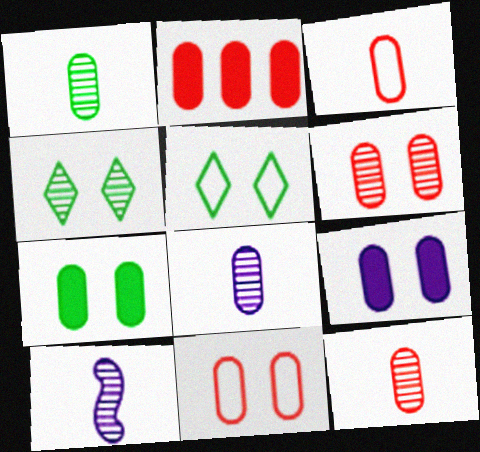[[1, 8, 12], 
[2, 3, 6], 
[2, 5, 10], 
[2, 11, 12]]